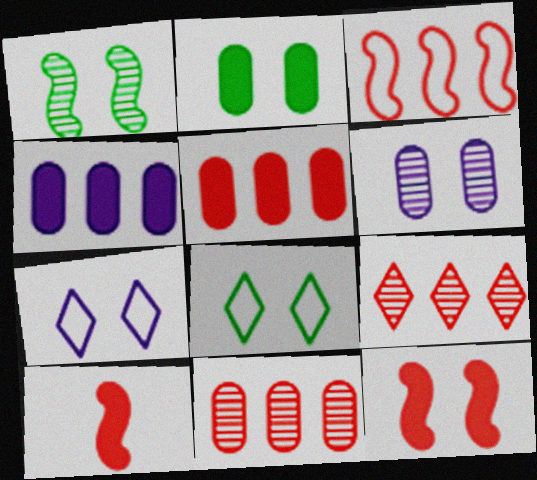[[1, 2, 8], 
[3, 5, 9], 
[6, 8, 12]]